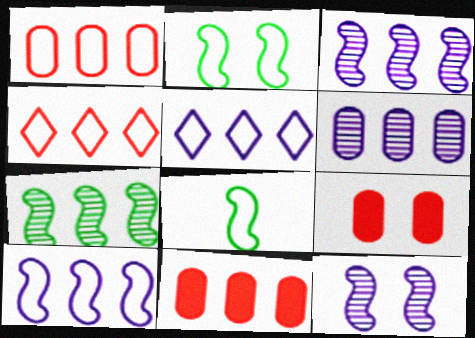[[5, 7, 11]]